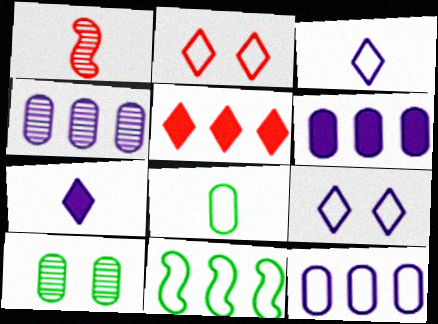[[1, 7, 8], 
[4, 5, 11], 
[4, 6, 12]]